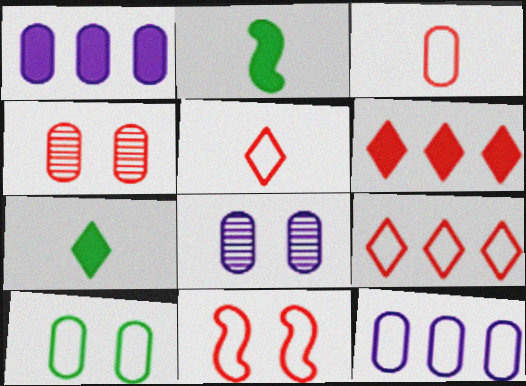[[2, 8, 9], 
[3, 9, 11], 
[3, 10, 12]]